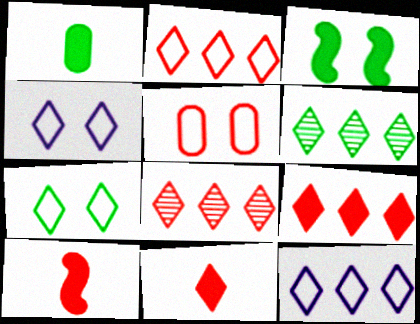[[2, 8, 9], 
[4, 6, 11], 
[5, 8, 10], 
[6, 9, 12]]